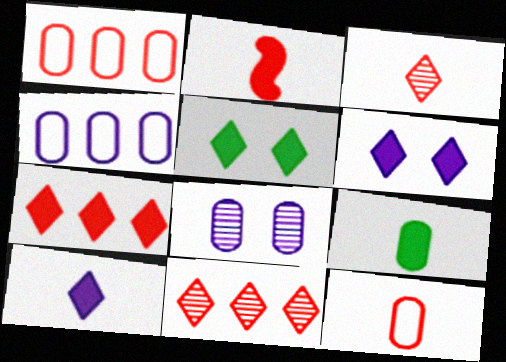[[1, 8, 9], 
[2, 3, 12], 
[2, 9, 10], 
[5, 7, 10]]